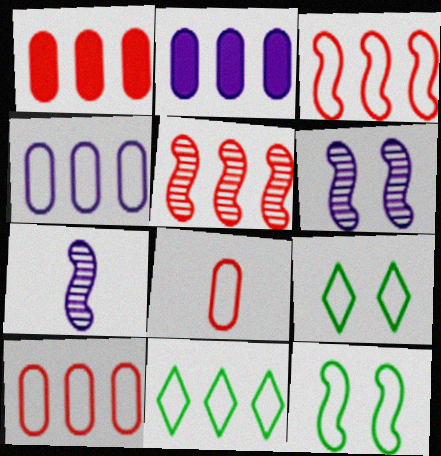[[1, 7, 9], 
[2, 5, 11], 
[3, 4, 11]]